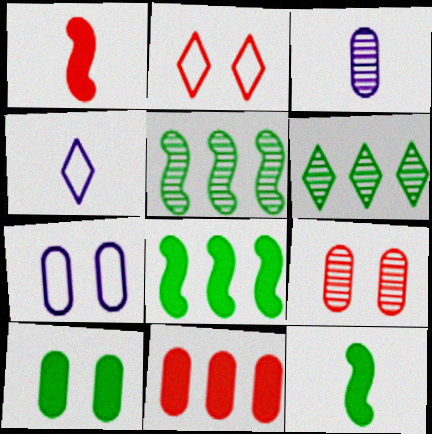[[1, 6, 7], 
[2, 3, 8], 
[4, 8, 9], 
[7, 9, 10]]